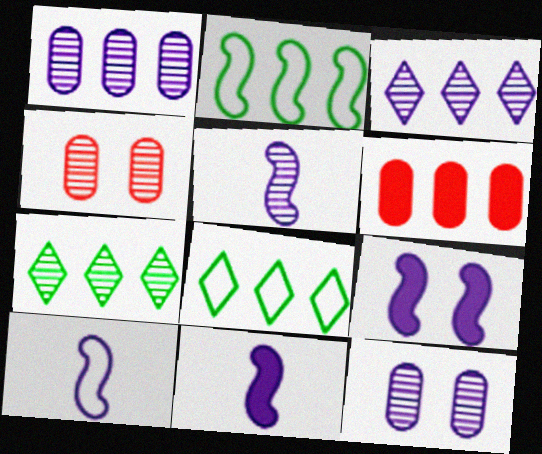[[2, 3, 6], 
[3, 5, 12], 
[4, 5, 7], 
[4, 8, 11], 
[5, 10, 11]]